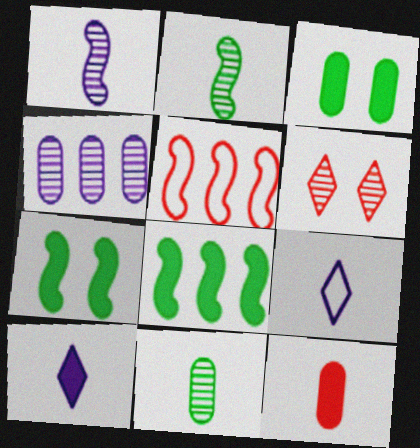[[1, 5, 7], 
[2, 4, 6], 
[2, 9, 12], 
[5, 6, 12]]